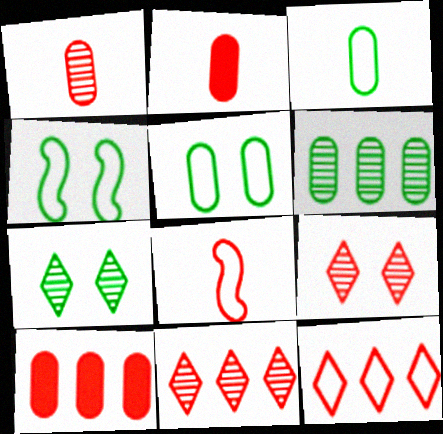[[8, 9, 10]]